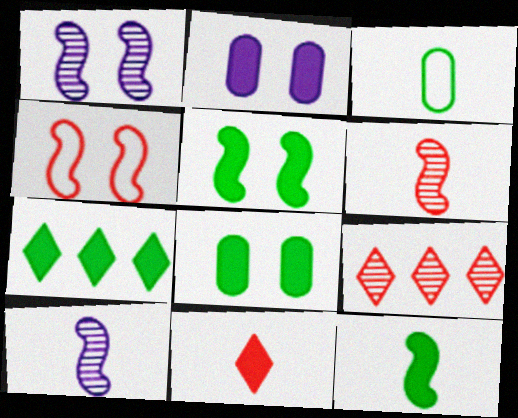[[1, 4, 5], 
[3, 10, 11], 
[7, 8, 12]]